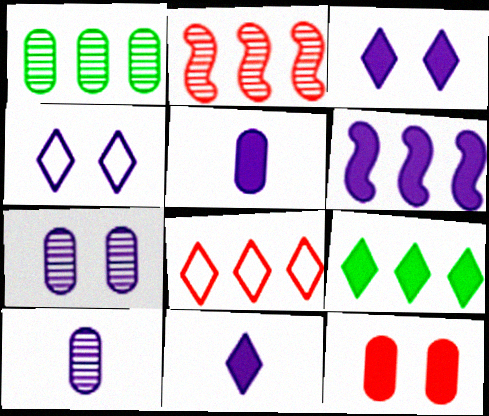[[1, 6, 8], 
[3, 5, 6], 
[4, 6, 10]]